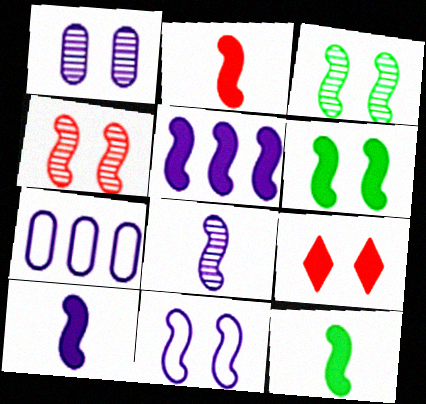[[2, 5, 6], 
[2, 10, 12], 
[4, 6, 11], 
[5, 8, 11]]